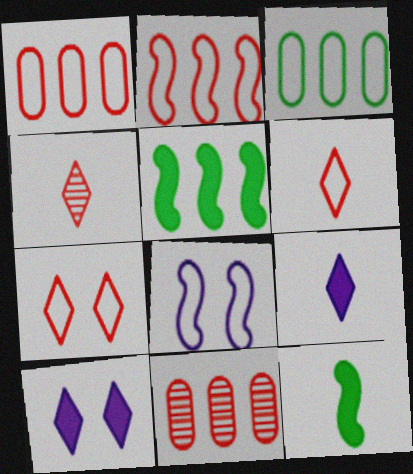[[3, 6, 8]]